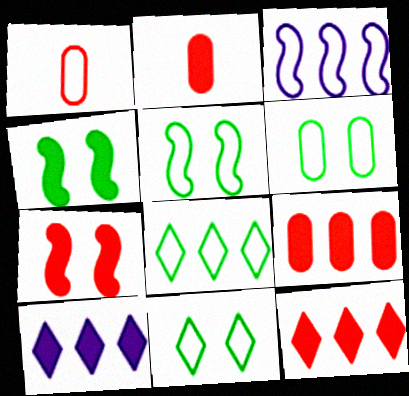[[1, 3, 11], 
[2, 4, 10], 
[2, 7, 12], 
[5, 6, 11]]